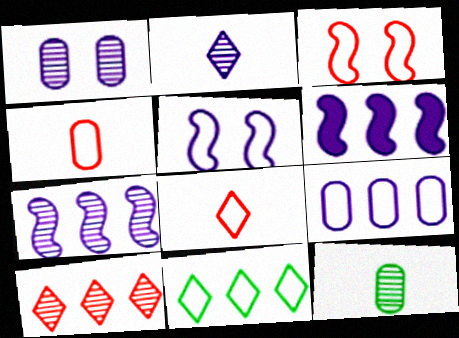[[1, 2, 7], 
[4, 5, 11]]